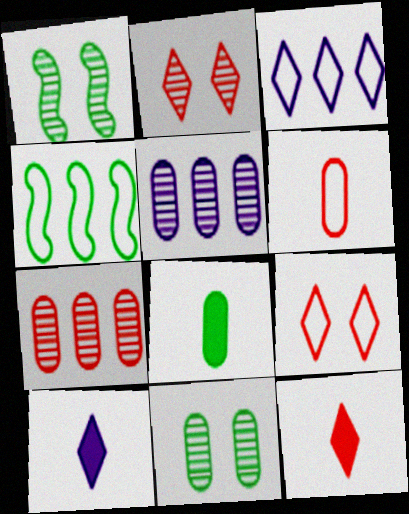[]